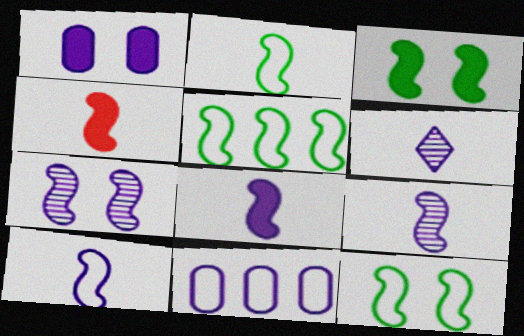[[2, 4, 9], 
[2, 5, 12], 
[4, 5, 7], 
[8, 9, 10]]